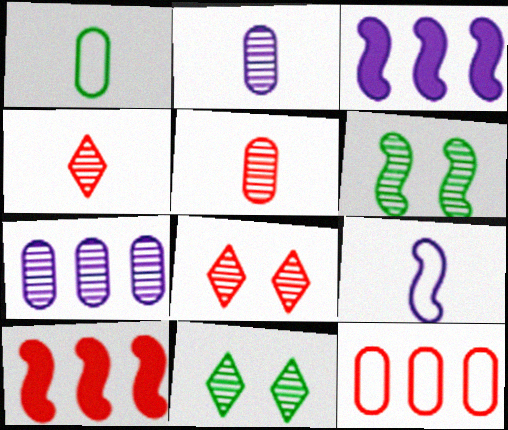[[1, 3, 8], 
[4, 6, 7], 
[6, 9, 10]]